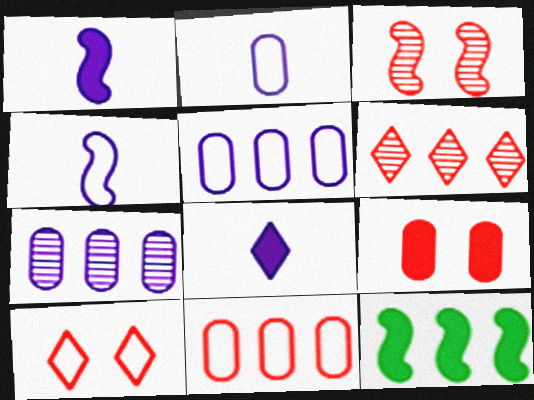[[3, 4, 12], 
[3, 9, 10], 
[5, 6, 12], 
[8, 9, 12]]